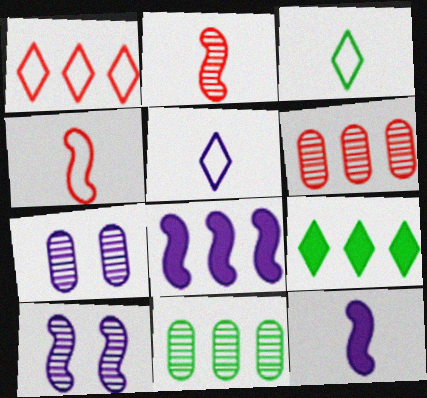[[1, 8, 11], 
[4, 7, 9], 
[5, 7, 8]]